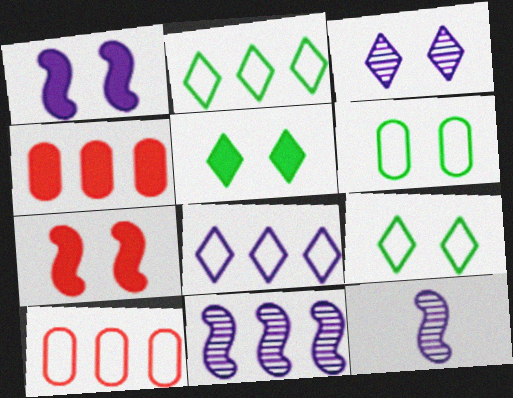[[2, 4, 11], 
[3, 6, 7], 
[4, 9, 12], 
[5, 10, 12]]